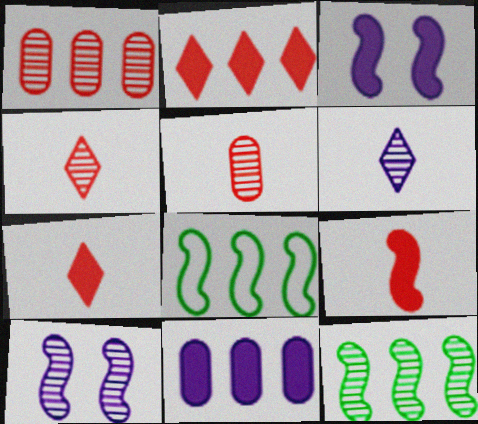[[8, 9, 10]]